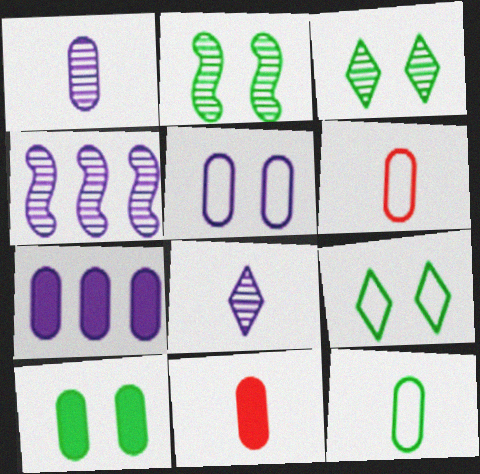[[1, 5, 7], 
[1, 11, 12], 
[2, 9, 10], 
[4, 9, 11], 
[7, 10, 11]]